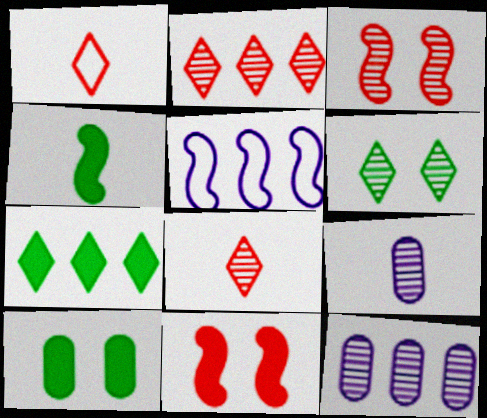[[1, 4, 9], 
[3, 4, 5], 
[4, 7, 10], 
[5, 8, 10]]